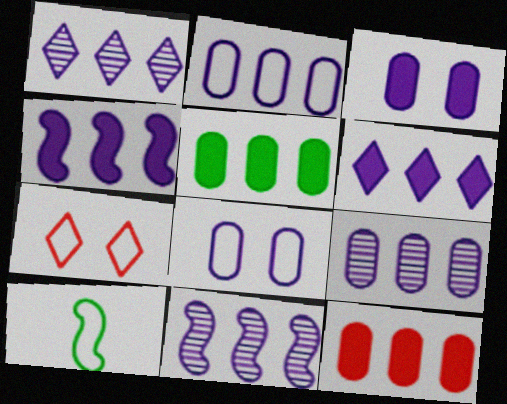[[1, 2, 4], 
[1, 9, 11], 
[2, 6, 11], 
[2, 7, 10]]